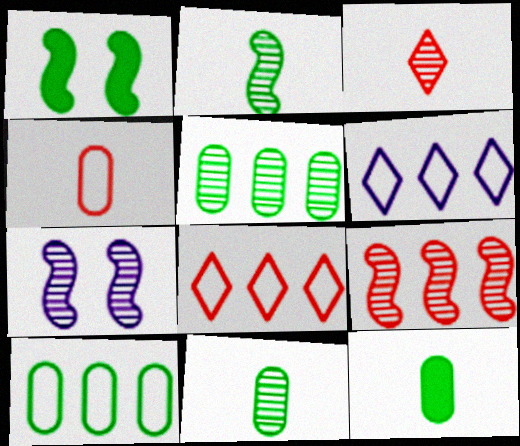[[2, 7, 9], 
[3, 5, 7], 
[7, 8, 12]]